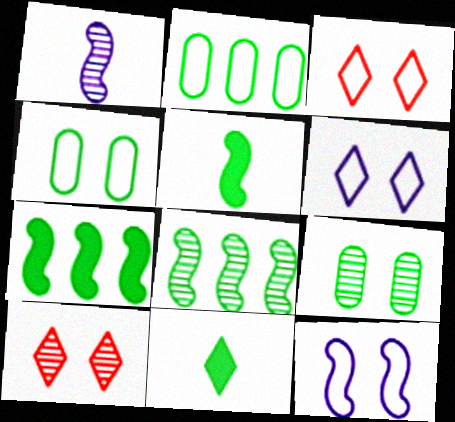[[3, 4, 12], 
[4, 8, 11]]